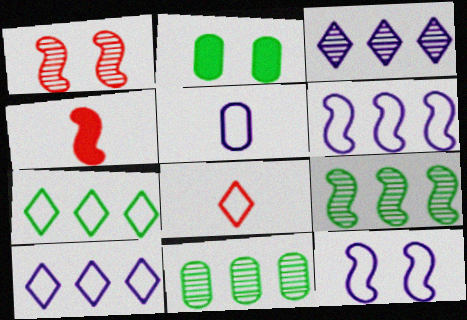[[4, 9, 12], 
[5, 10, 12]]